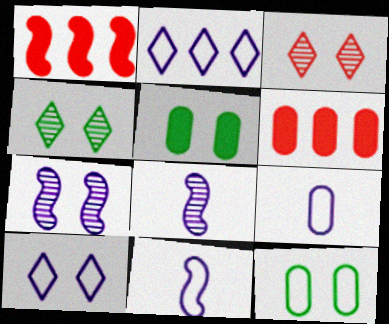[[1, 4, 9], 
[4, 6, 11]]